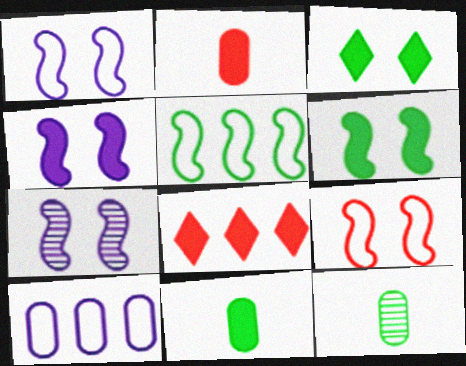[[1, 4, 7], 
[1, 8, 12], 
[3, 5, 12], 
[4, 8, 11], 
[6, 7, 9]]